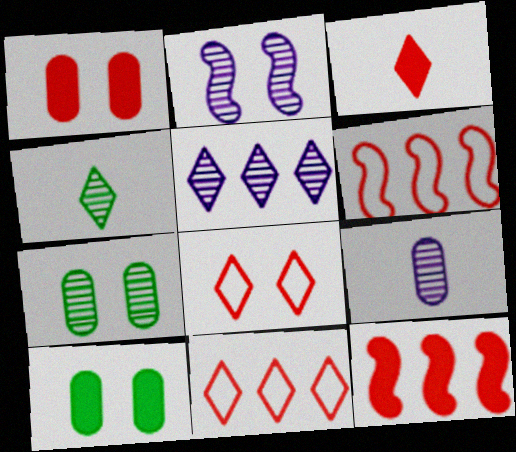[[1, 3, 12], 
[2, 5, 9], 
[2, 8, 10]]